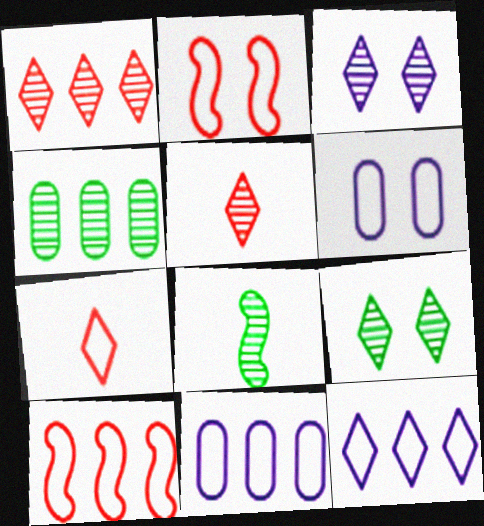[[4, 8, 9]]